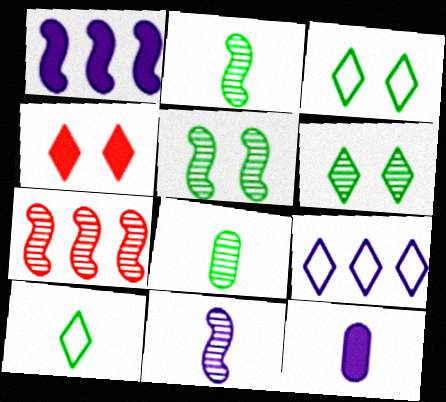[[3, 7, 12], 
[5, 7, 11]]